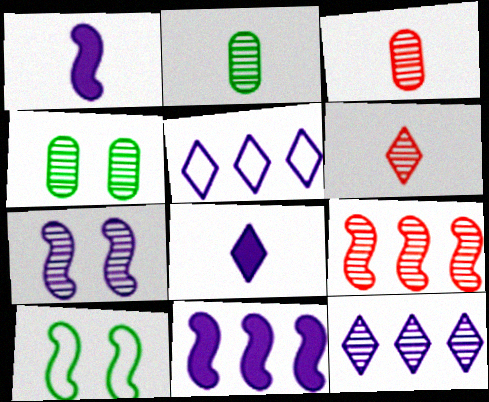[[1, 9, 10]]